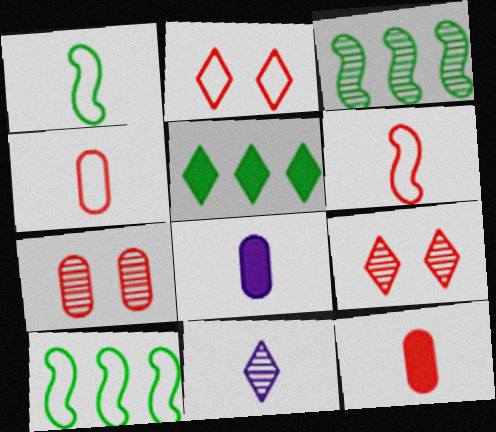[[1, 11, 12], 
[2, 3, 8], 
[2, 5, 11], 
[3, 7, 11], 
[8, 9, 10]]